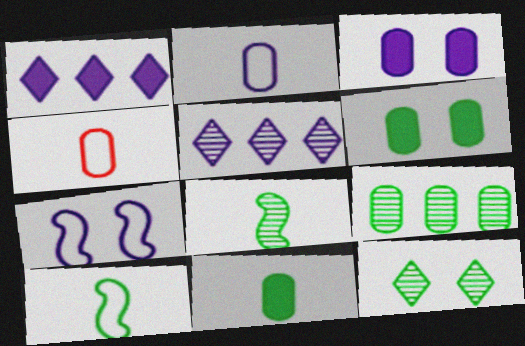[[3, 4, 9], 
[8, 9, 12]]